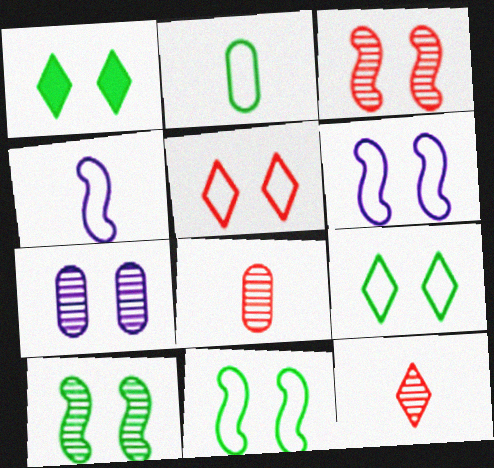[]